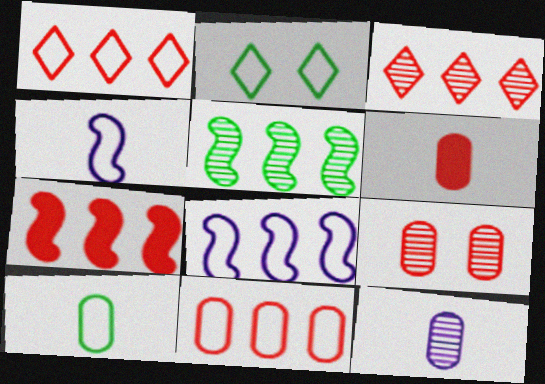[[2, 4, 11], 
[2, 7, 12], 
[3, 7, 11], 
[5, 7, 8], 
[6, 9, 11], 
[6, 10, 12]]